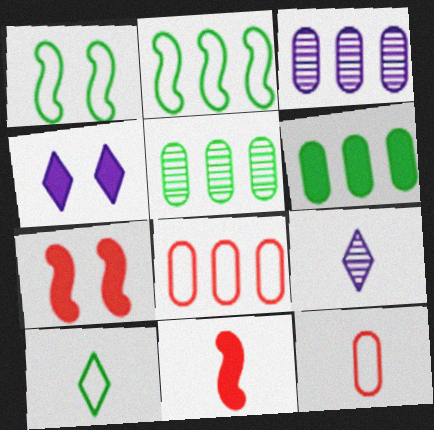[[3, 6, 8], 
[3, 7, 10], 
[4, 6, 11]]